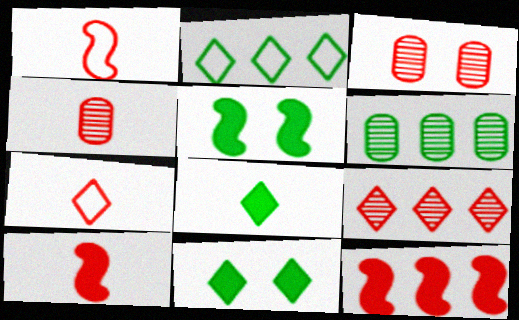[[3, 7, 12], 
[4, 7, 10]]